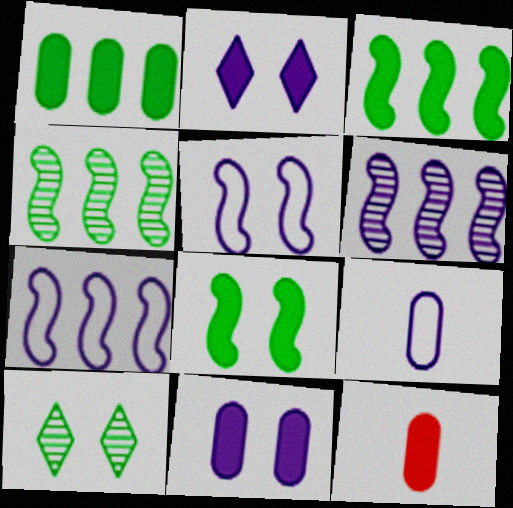[[1, 11, 12], 
[2, 3, 12], 
[2, 6, 9], 
[7, 10, 12]]